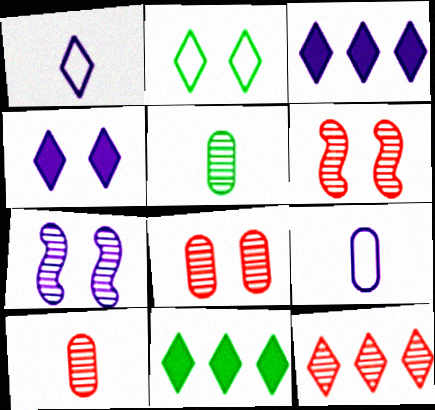[[3, 7, 9], 
[5, 7, 12], 
[6, 9, 11], 
[6, 10, 12]]